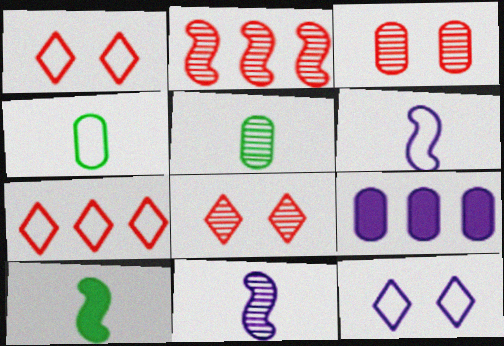[[3, 4, 9], 
[9, 11, 12]]